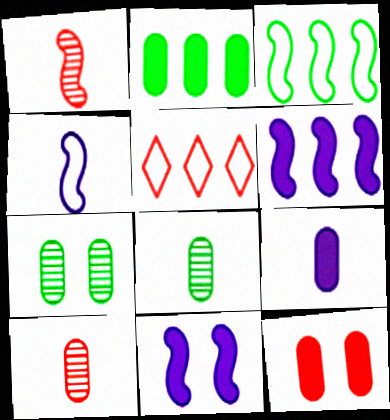[[1, 3, 11], 
[1, 5, 12], 
[2, 9, 12], 
[5, 8, 11]]